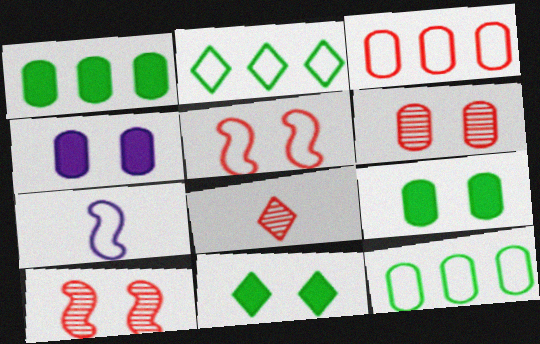[]